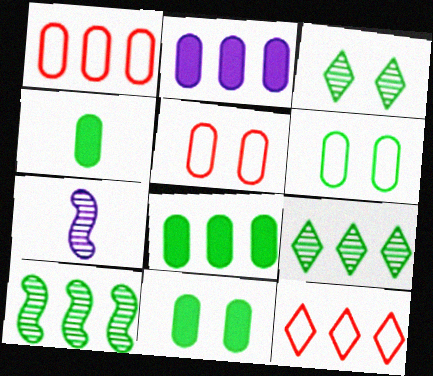[[2, 10, 12], 
[4, 8, 11], 
[7, 11, 12]]